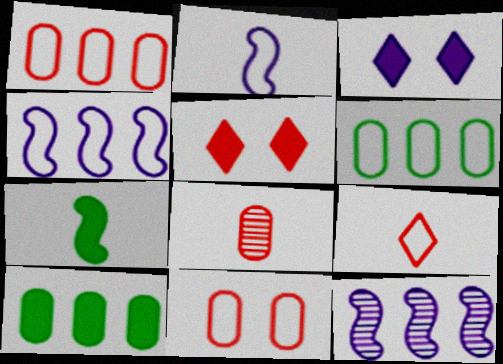[]